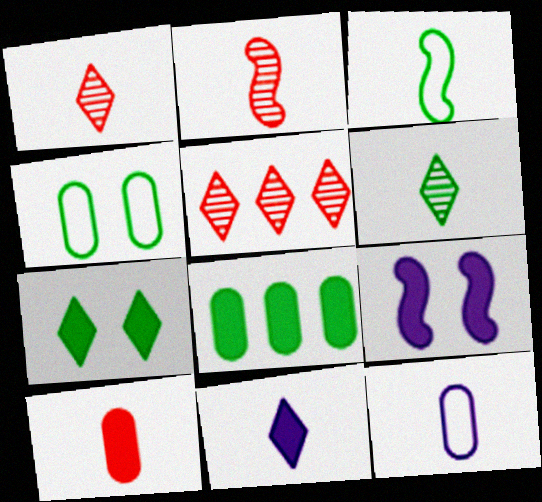[]